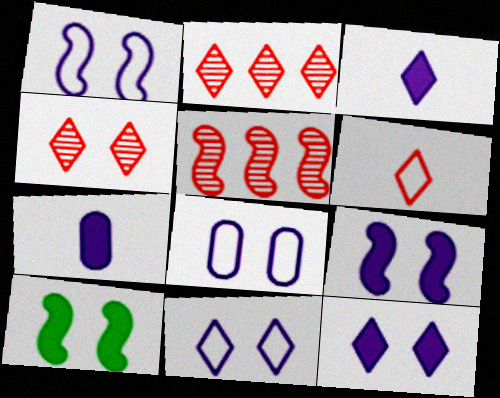[[1, 8, 11], 
[4, 8, 10]]